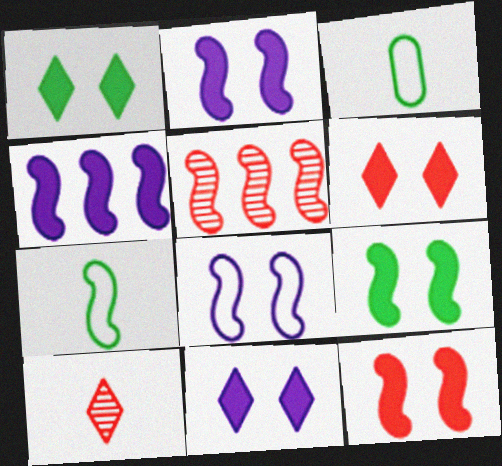[[1, 6, 11], 
[2, 5, 7], 
[2, 9, 12], 
[3, 5, 11]]